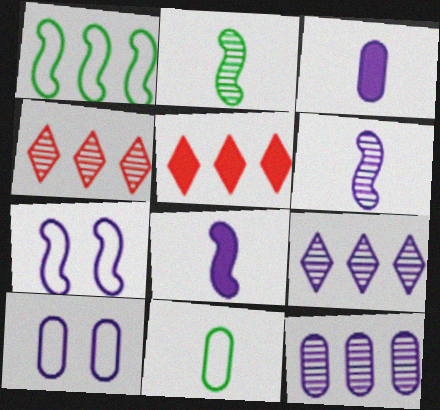[[1, 5, 12], 
[2, 5, 10], 
[3, 7, 9], 
[3, 10, 12], 
[8, 9, 10]]